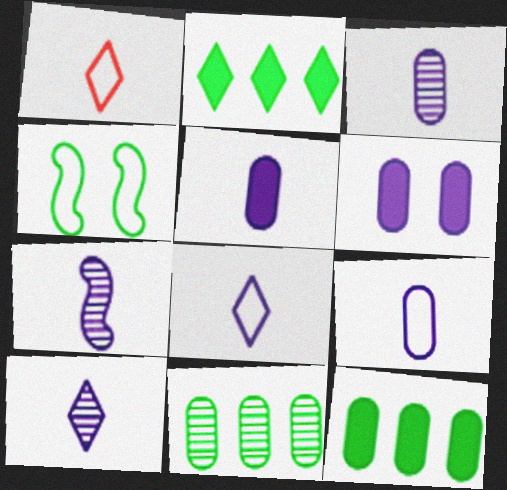[[3, 5, 9], 
[3, 7, 10], 
[5, 7, 8]]